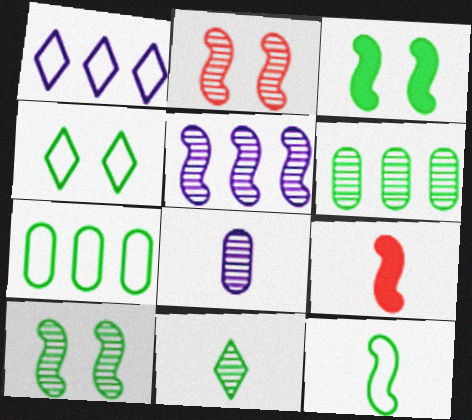[[3, 7, 11], 
[4, 7, 12], 
[6, 10, 11]]